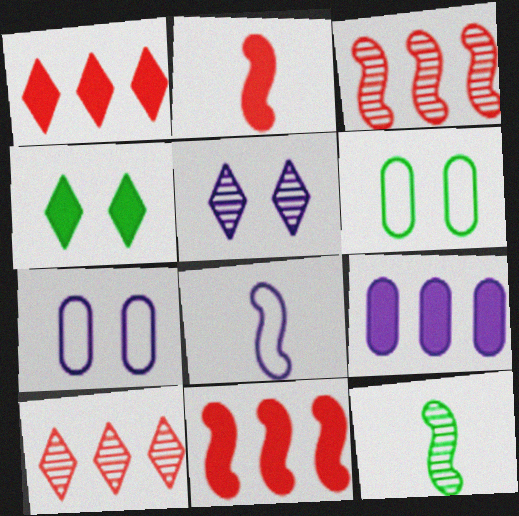[[1, 7, 12], 
[2, 4, 9], 
[2, 8, 12], 
[5, 8, 9]]